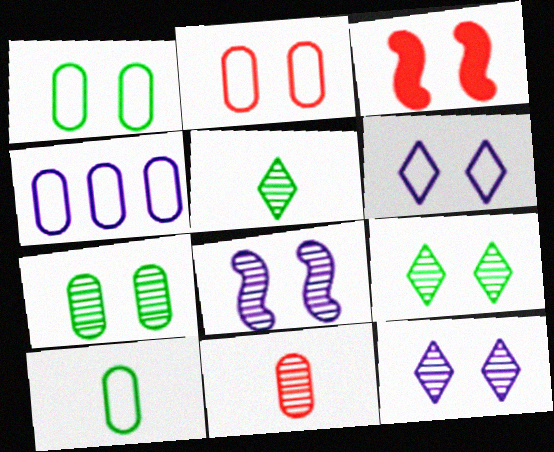[[1, 3, 12], 
[2, 4, 10], 
[3, 4, 5], 
[3, 6, 7]]